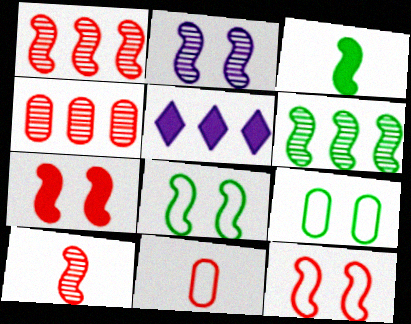[[2, 6, 10], 
[2, 7, 8], 
[3, 6, 8], 
[5, 9, 10]]